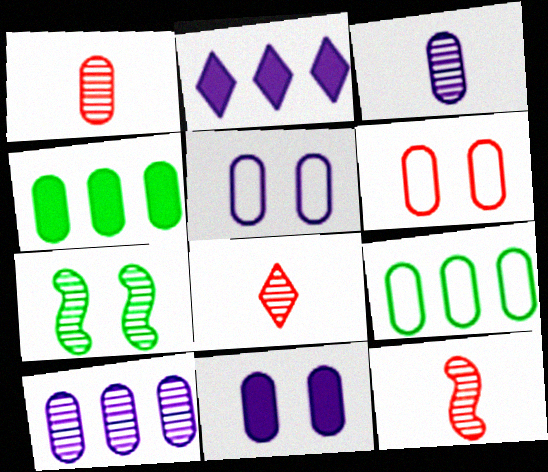[[1, 4, 5], 
[1, 8, 12], 
[1, 9, 11], 
[3, 4, 6], 
[7, 8, 10]]